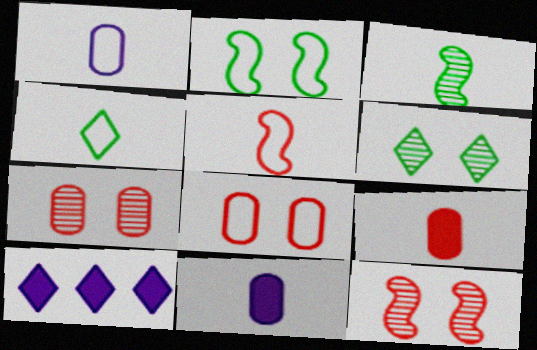[[1, 4, 5], 
[3, 8, 10]]